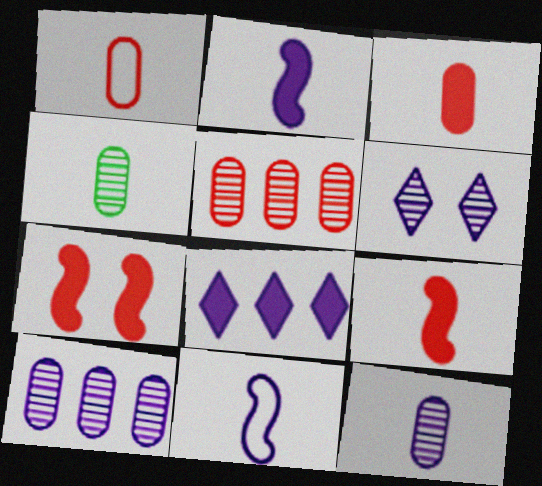[]